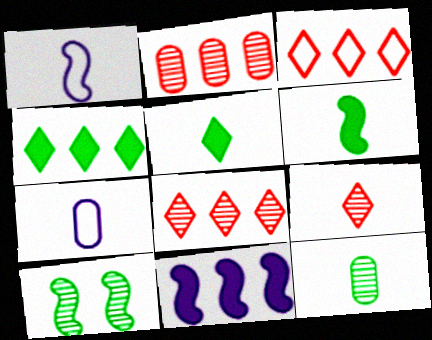[[6, 7, 9]]